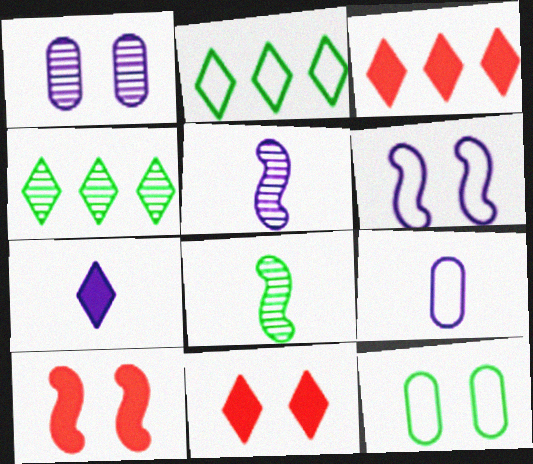[[3, 5, 12], 
[4, 9, 10], 
[5, 7, 9]]